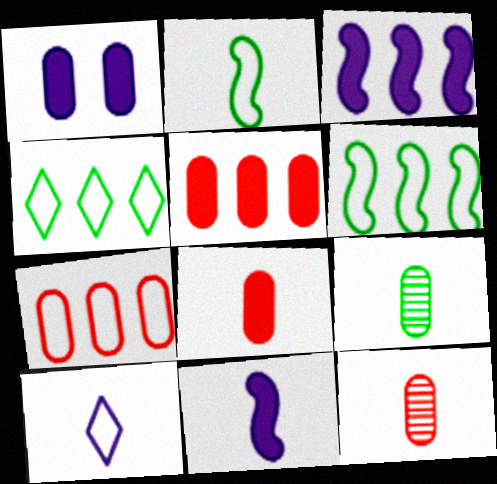[[1, 7, 9]]